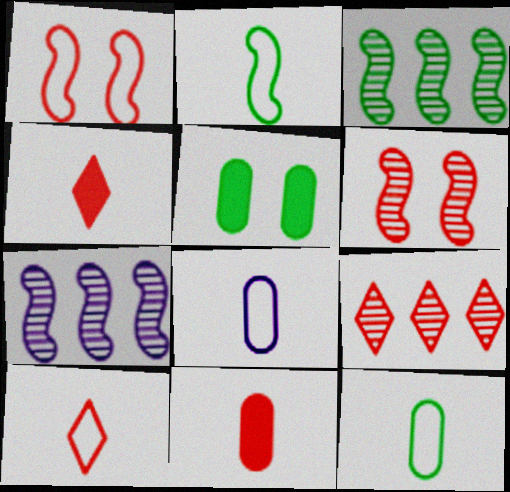[[1, 9, 11], 
[2, 8, 10], 
[5, 7, 10]]